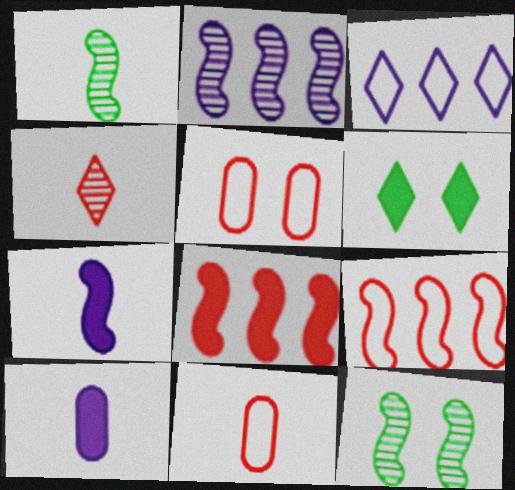[[2, 6, 11], 
[3, 4, 6], 
[4, 5, 8], 
[6, 8, 10], 
[7, 9, 12]]